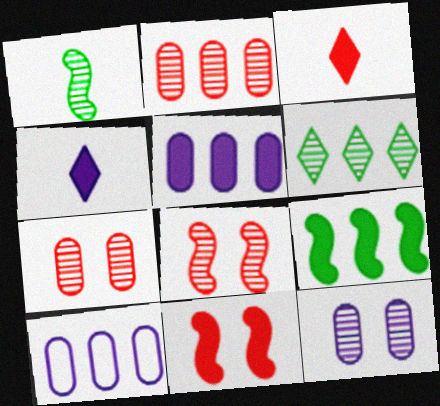[]